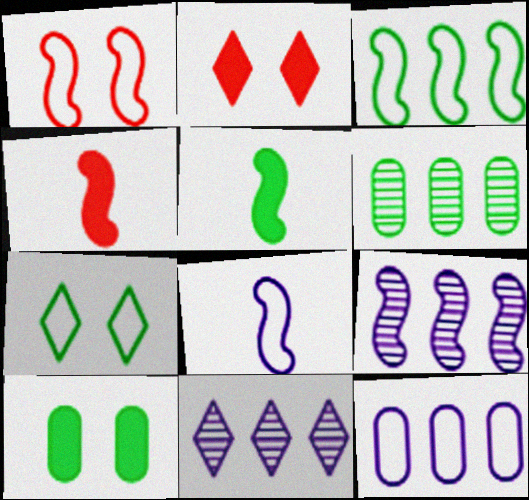[[1, 3, 8], 
[1, 5, 9], 
[2, 6, 8], 
[5, 6, 7]]